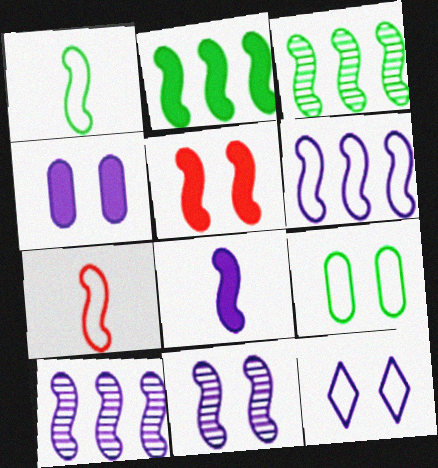[[1, 5, 10], 
[2, 5, 8], 
[2, 7, 11], 
[4, 11, 12], 
[6, 8, 11]]